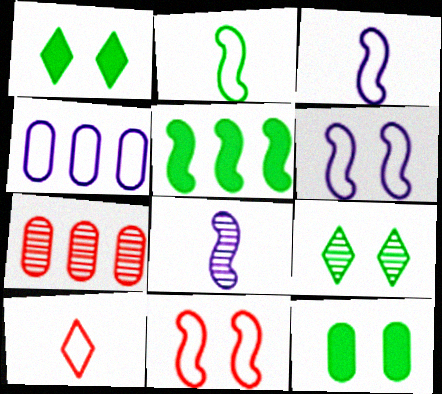[[1, 3, 7], 
[5, 8, 11], 
[7, 8, 9]]